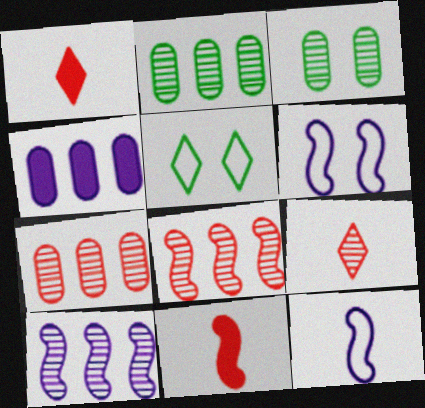[[1, 2, 6], 
[3, 9, 10]]